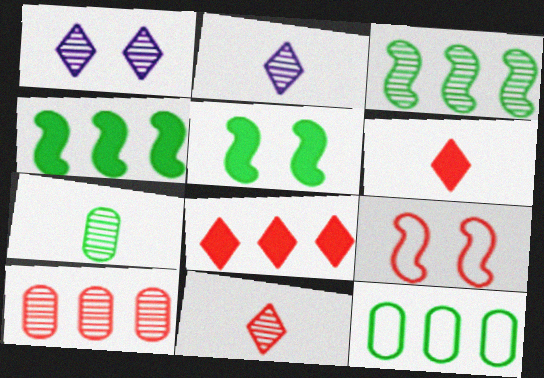[[6, 9, 10]]